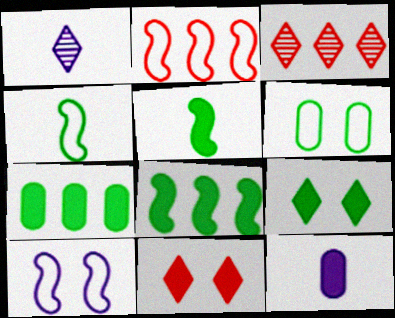[[2, 4, 10], 
[5, 7, 9], 
[8, 11, 12]]